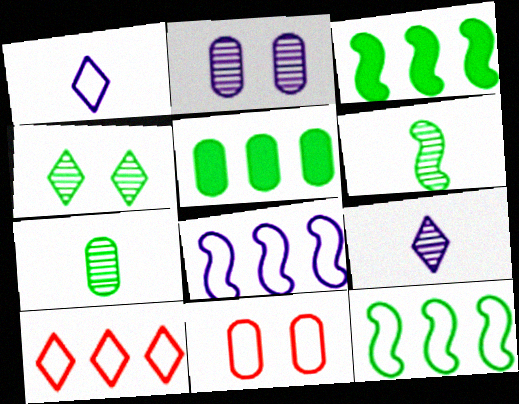[[1, 11, 12], 
[3, 9, 11]]